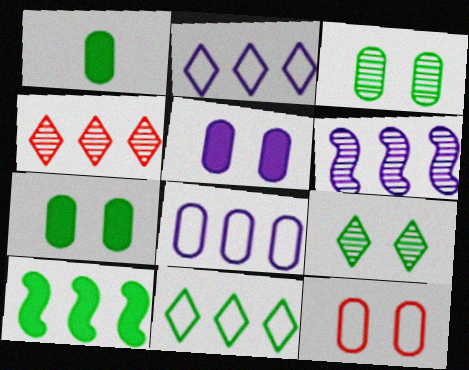[[3, 5, 12], 
[4, 8, 10]]